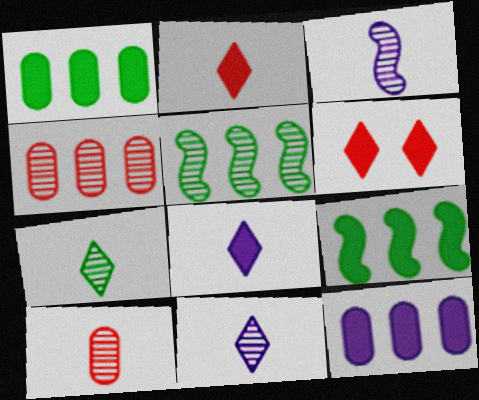[[3, 7, 10]]